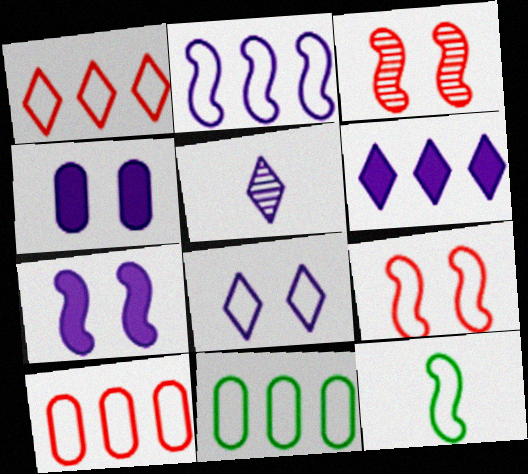[[1, 2, 11], 
[2, 4, 5], 
[2, 9, 12], 
[5, 6, 8], 
[8, 10, 12]]